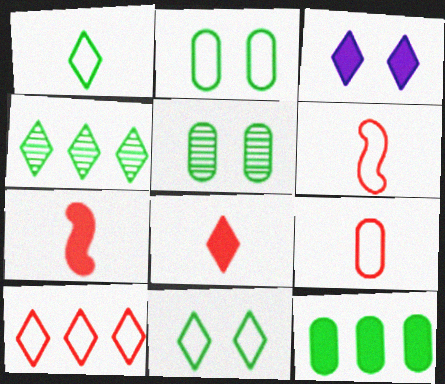[[3, 7, 12]]